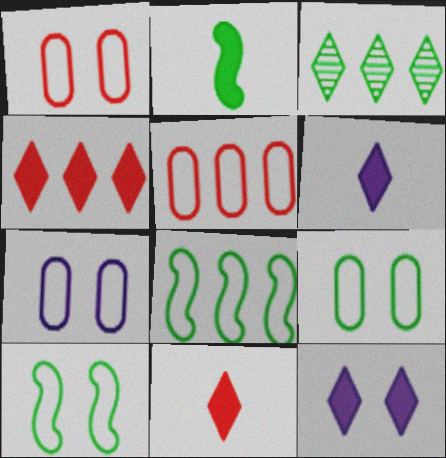[[1, 7, 9], 
[2, 3, 9]]